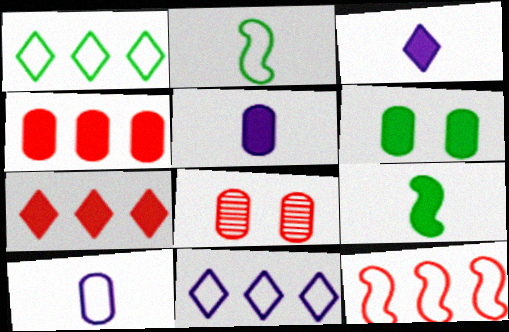[[4, 5, 6], 
[8, 9, 11]]